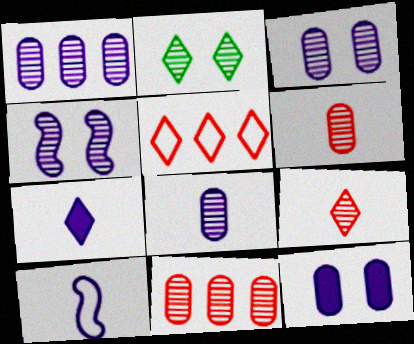[[1, 3, 8], 
[2, 5, 7], 
[7, 8, 10]]